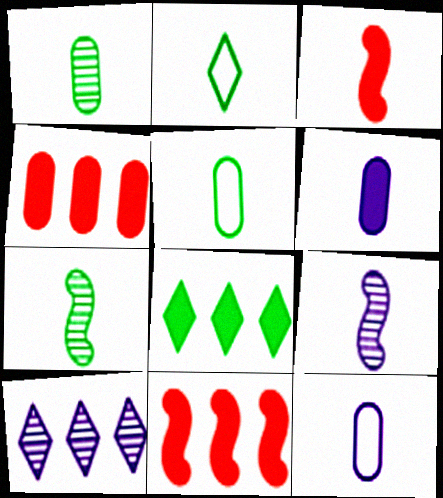[]